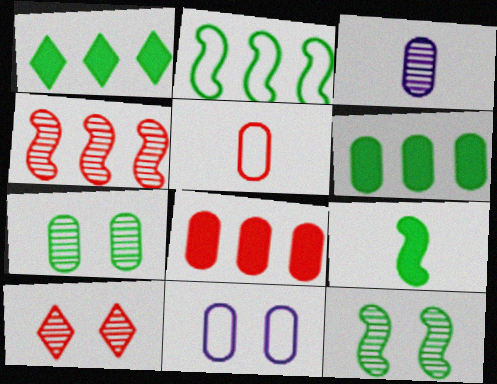[[2, 9, 12]]